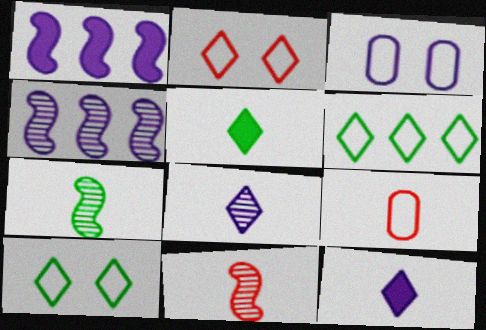[[1, 3, 8], 
[3, 4, 12], 
[7, 9, 12]]